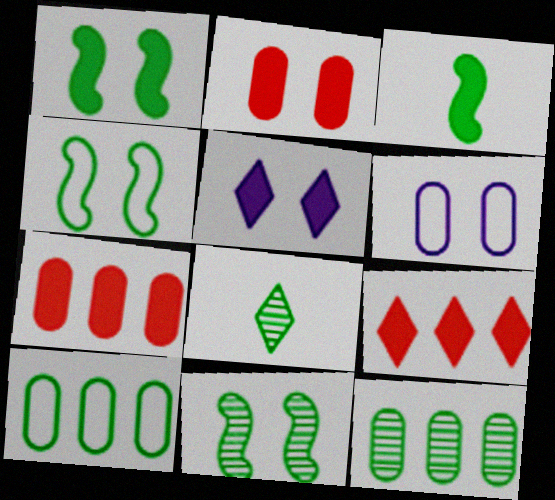[[1, 2, 5], 
[1, 4, 11], 
[1, 8, 10], 
[3, 5, 7], 
[8, 11, 12]]